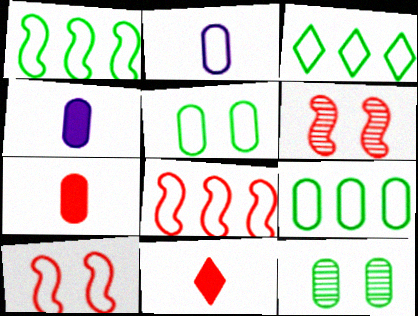[[1, 3, 9], 
[2, 3, 10], 
[3, 4, 6]]